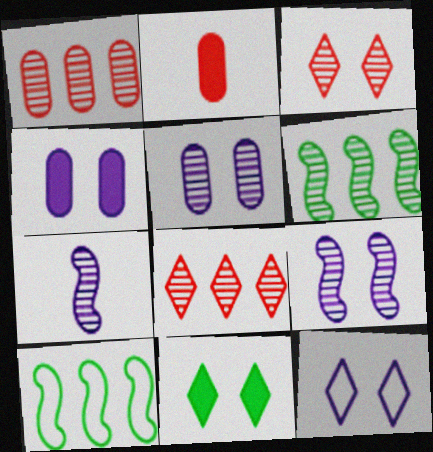[[2, 6, 12], 
[3, 11, 12], 
[4, 9, 12]]